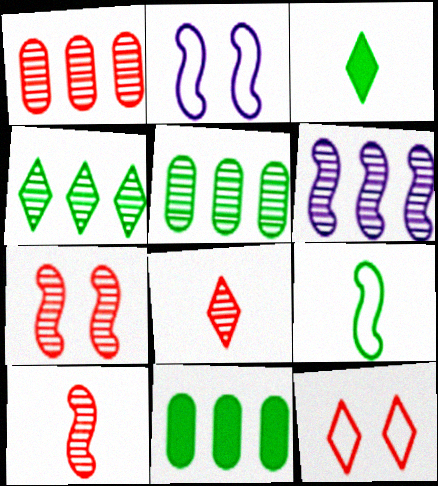[[1, 2, 3], 
[1, 4, 6], 
[1, 7, 8], 
[2, 8, 11]]